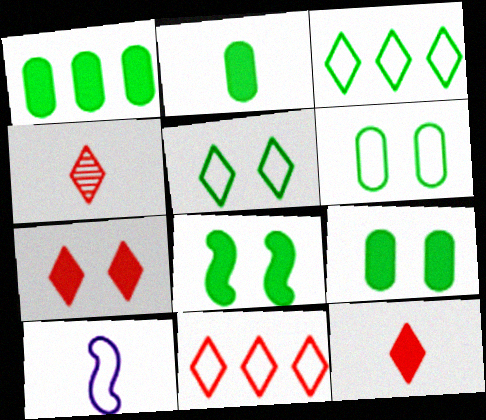[[1, 2, 9], 
[2, 4, 10], 
[4, 7, 11], 
[6, 10, 11]]